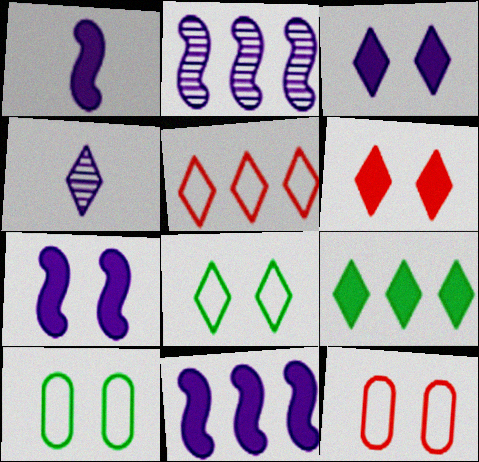[[1, 7, 11]]